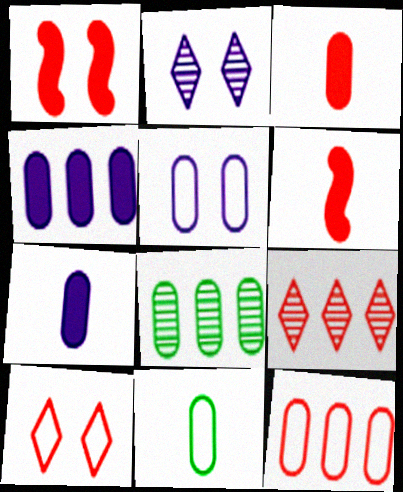[[3, 5, 8], 
[4, 8, 12], 
[5, 11, 12]]